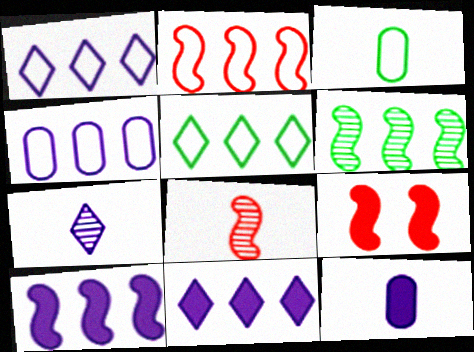[[2, 4, 5], 
[2, 6, 10], 
[2, 8, 9]]